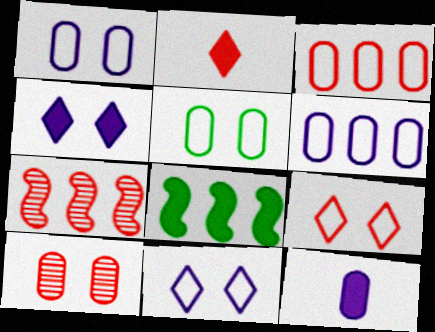[]